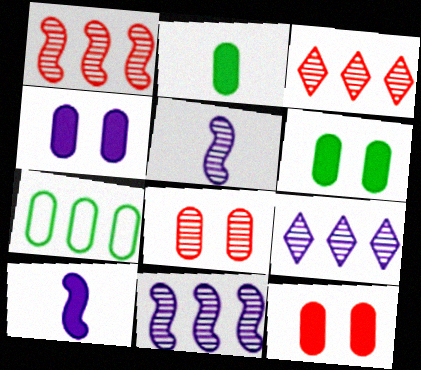[[4, 6, 12]]